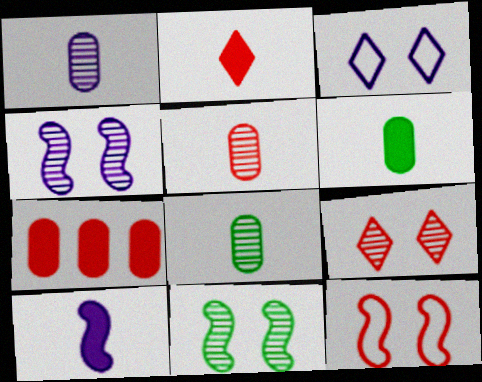[[1, 5, 8], 
[2, 6, 10]]